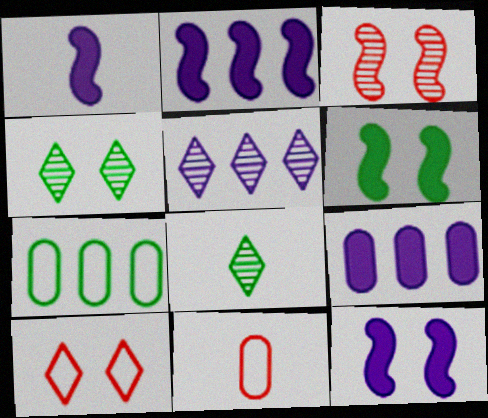[[1, 2, 12], 
[1, 8, 11], 
[2, 4, 11], 
[5, 6, 11], 
[6, 7, 8]]